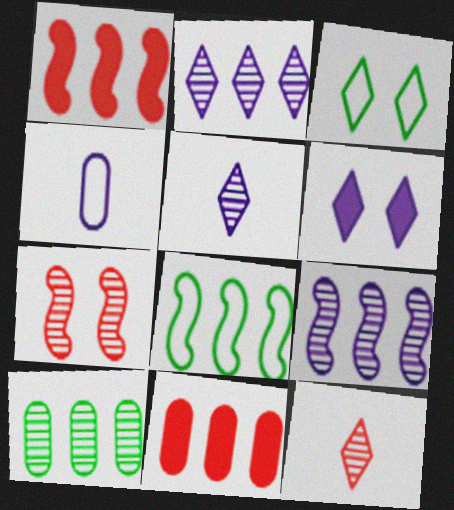[[1, 8, 9], 
[2, 8, 11], 
[4, 6, 9], 
[5, 7, 10]]